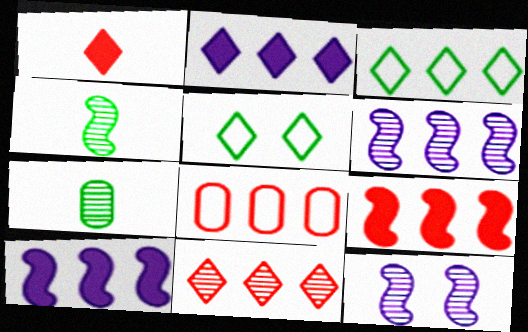[[2, 3, 11], 
[7, 11, 12], 
[8, 9, 11]]